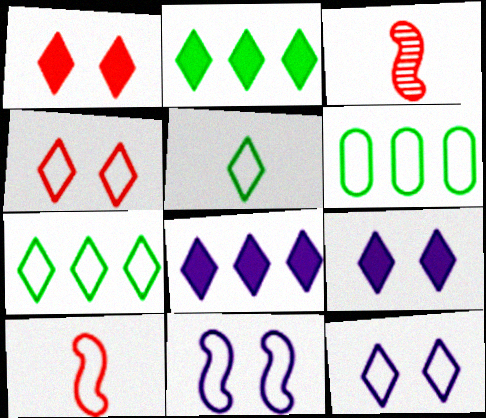[[3, 6, 9], 
[6, 10, 12]]